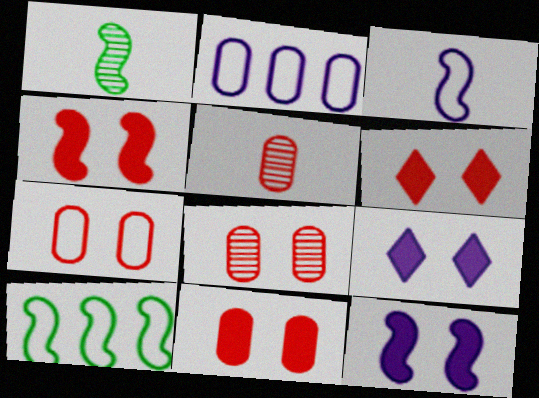[[1, 2, 6], 
[4, 6, 11], 
[5, 9, 10], 
[7, 8, 11]]